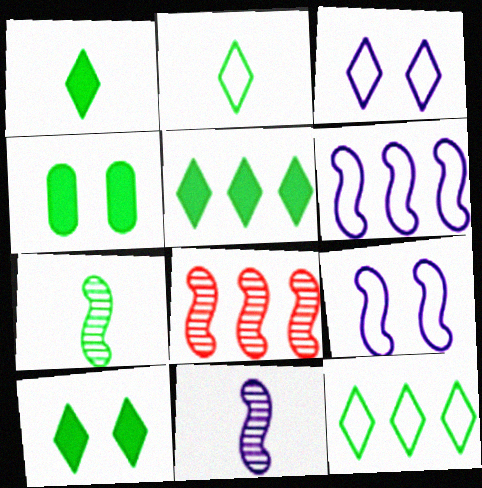[[1, 5, 10], 
[4, 7, 12]]